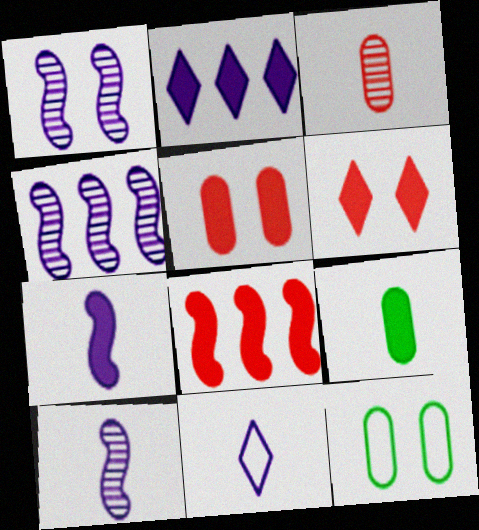[[1, 4, 10], 
[1, 6, 12]]